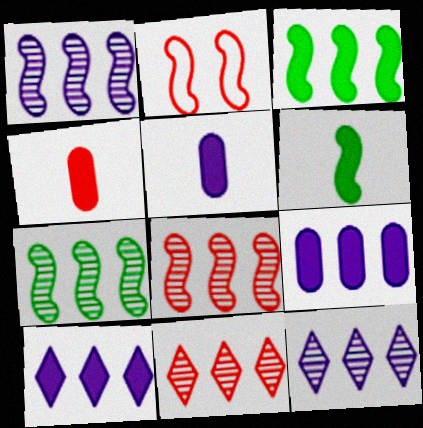[[1, 2, 6], 
[1, 7, 8], 
[2, 4, 11]]